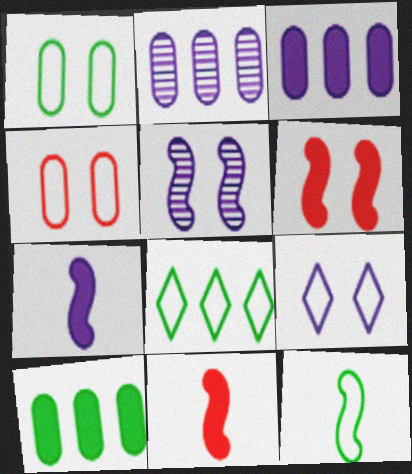[[1, 8, 12], 
[2, 7, 9]]